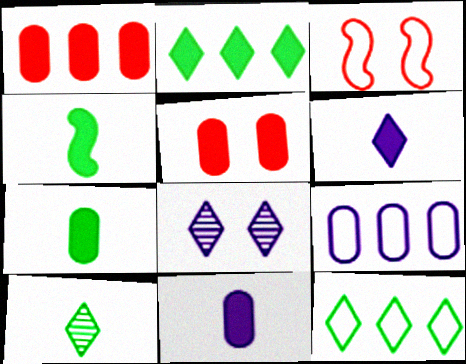[]